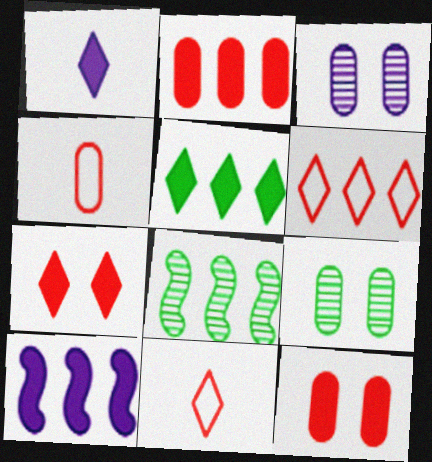[[1, 5, 7], 
[2, 5, 10], 
[9, 10, 11]]